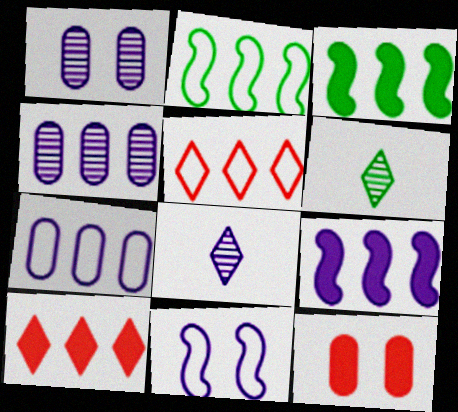[[2, 4, 10], 
[2, 5, 7], 
[2, 8, 12], 
[3, 4, 5]]